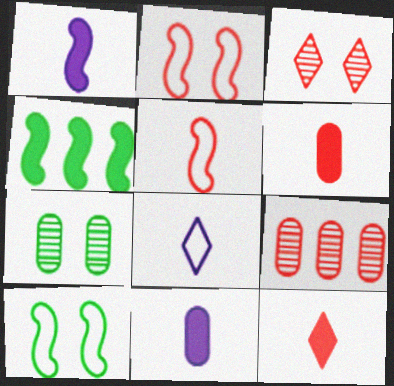[[2, 9, 12]]